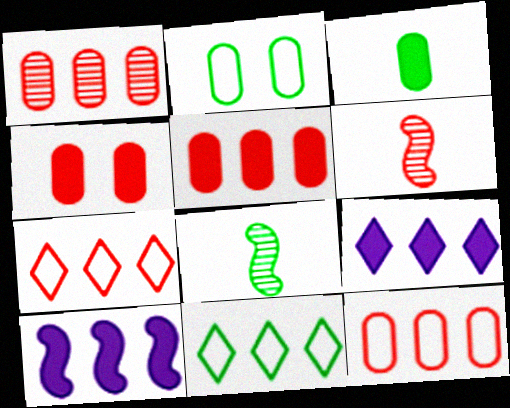[[1, 5, 12], 
[1, 10, 11], 
[2, 6, 9], 
[4, 6, 7]]